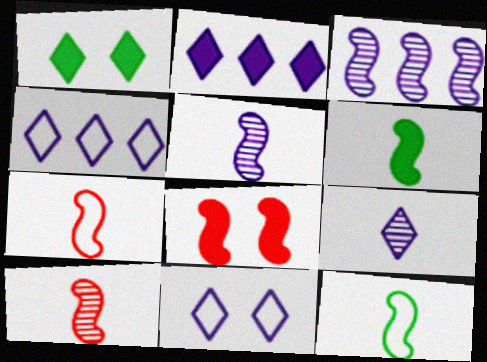[[2, 9, 11], 
[3, 8, 12], 
[5, 6, 7]]